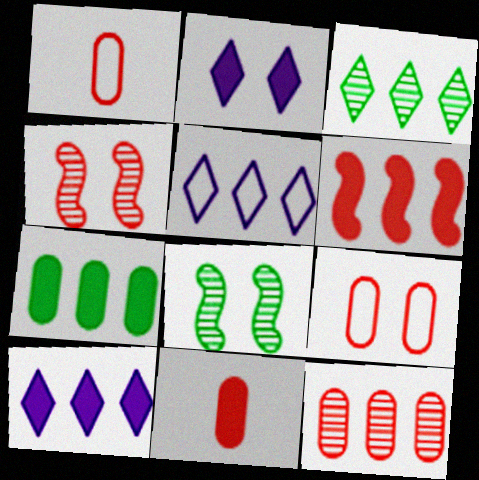[[1, 8, 10], 
[2, 8, 9], 
[5, 8, 11], 
[6, 7, 10], 
[9, 11, 12]]